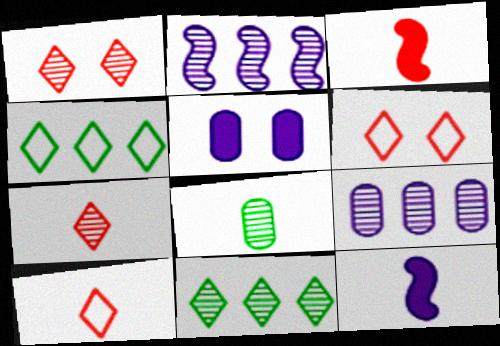[[1, 2, 8], 
[8, 10, 12]]